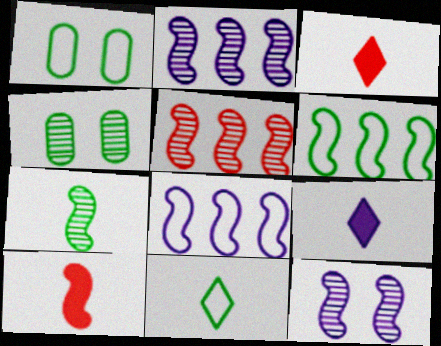[[1, 2, 3], 
[1, 5, 9], 
[1, 6, 11], 
[3, 4, 8], 
[5, 7, 12], 
[6, 10, 12]]